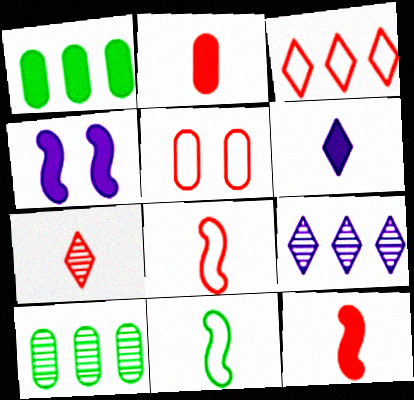[[2, 7, 8], 
[3, 5, 8]]